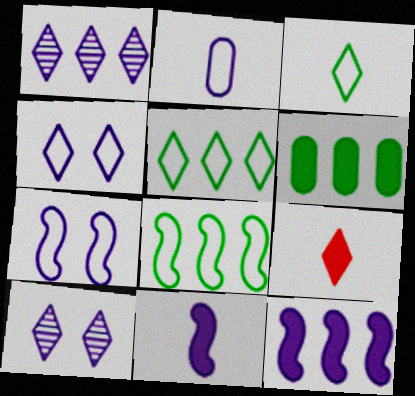[[2, 10, 12], 
[5, 9, 10]]